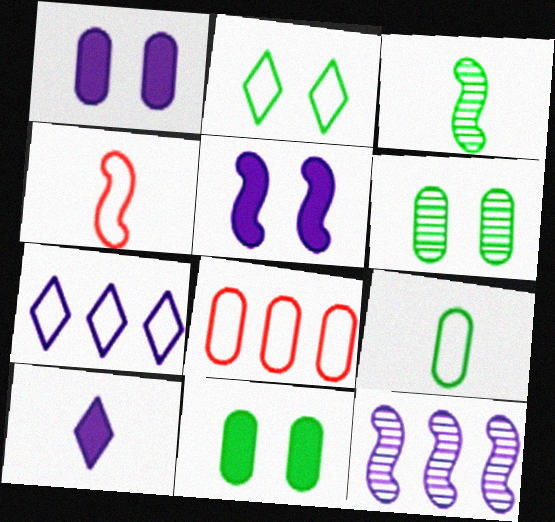[]